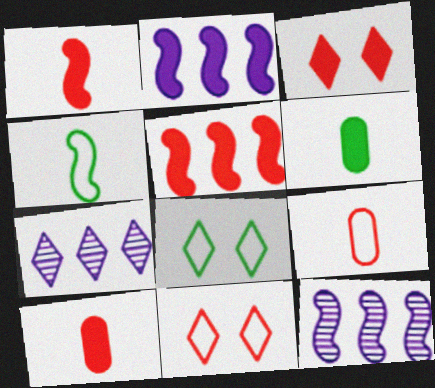[[2, 3, 6], 
[3, 5, 10], 
[6, 11, 12], 
[8, 10, 12]]